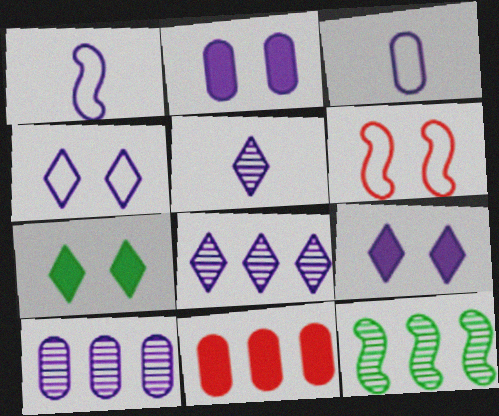[[1, 2, 8], 
[1, 9, 10], 
[2, 3, 10]]